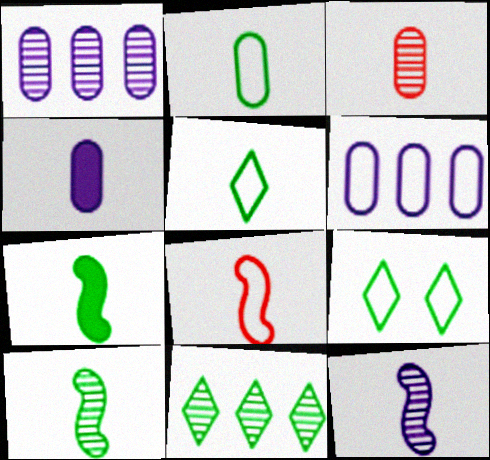[[2, 3, 4], 
[6, 8, 9], 
[7, 8, 12]]